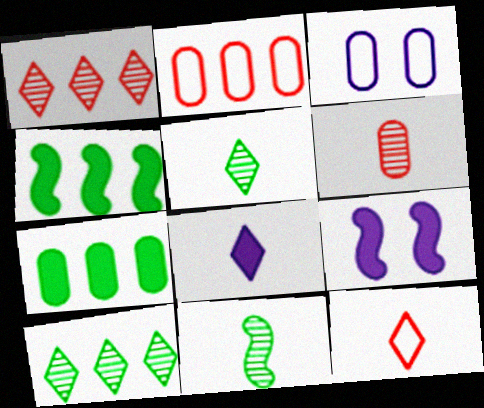[[2, 5, 9], 
[3, 6, 7], 
[5, 8, 12]]